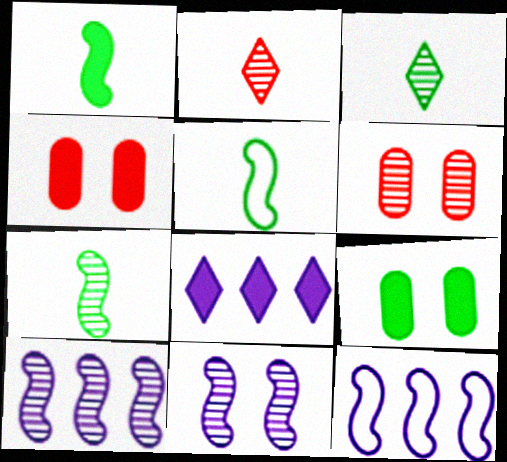[[1, 4, 8], 
[1, 5, 7], 
[2, 9, 12], 
[3, 4, 12], 
[3, 6, 10], 
[5, 6, 8]]